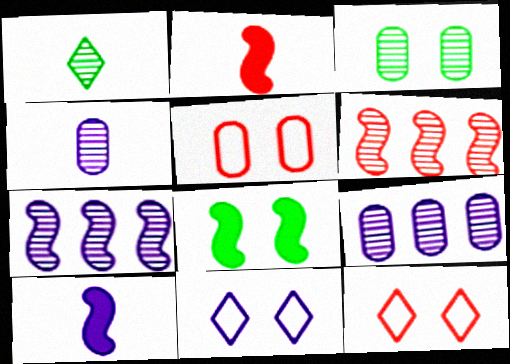[[9, 10, 11]]